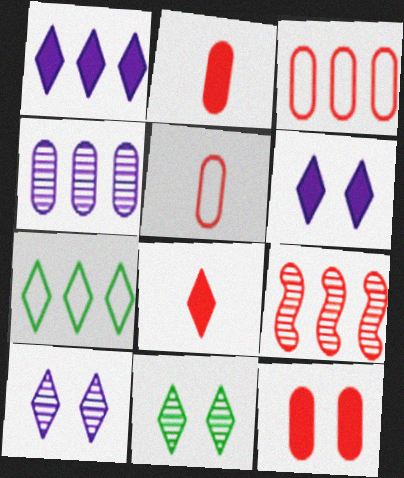[[7, 8, 10]]